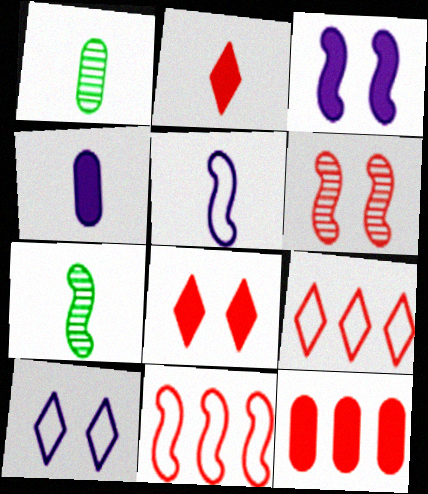[[1, 2, 5], 
[1, 3, 9], 
[3, 7, 11], 
[7, 10, 12]]